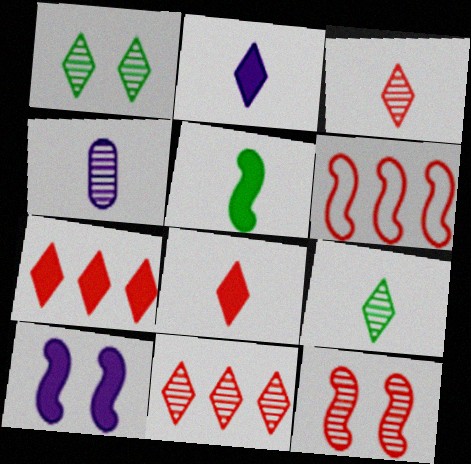[]